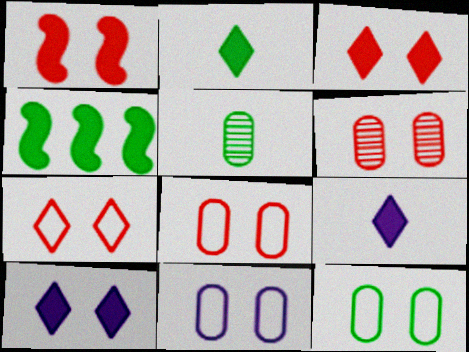[[1, 6, 7], 
[8, 11, 12]]